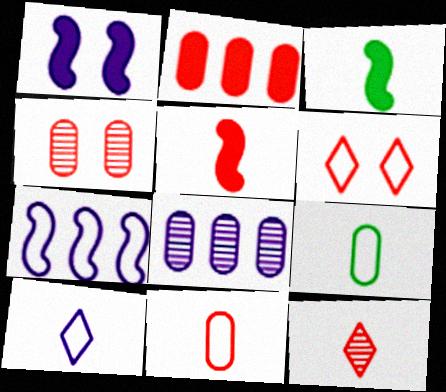[[1, 8, 10], 
[2, 4, 11], 
[3, 6, 8], 
[5, 11, 12], 
[6, 7, 9]]